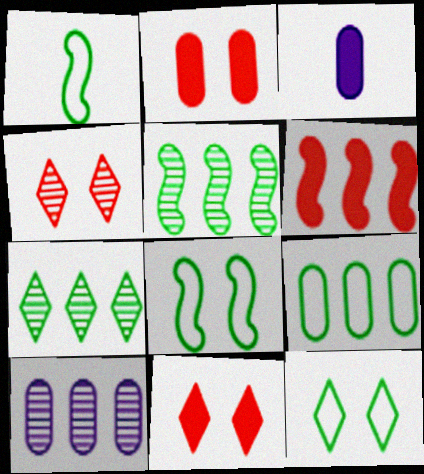[[1, 9, 12], 
[1, 10, 11]]